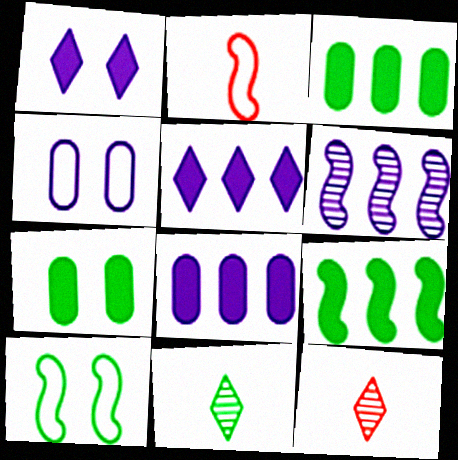[[3, 10, 11], 
[4, 9, 12], 
[8, 10, 12]]